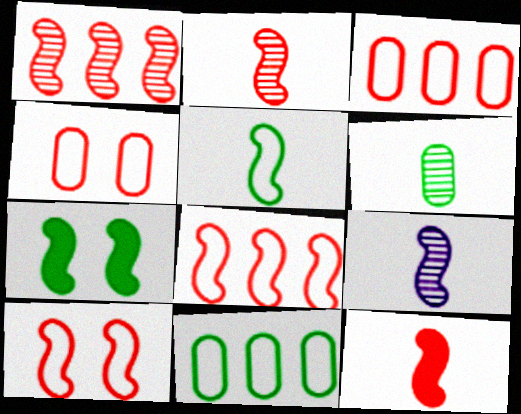[[1, 10, 12], 
[5, 9, 12], 
[7, 8, 9]]